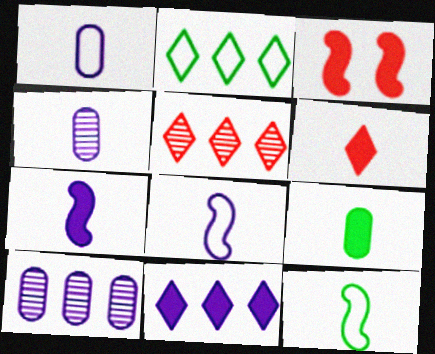[[2, 3, 4], 
[2, 5, 11], 
[3, 9, 11], 
[4, 6, 12], 
[6, 7, 9]]